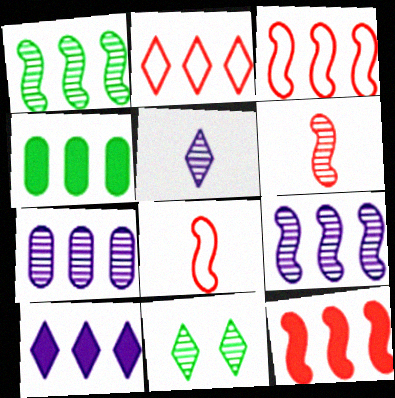[[2, 4, 9], 
[4, 10, 12], 
[6, 7, 11]]